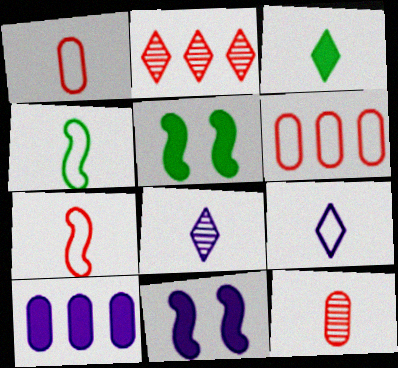[[1, 4, 9], 
[5, 6, 8]]